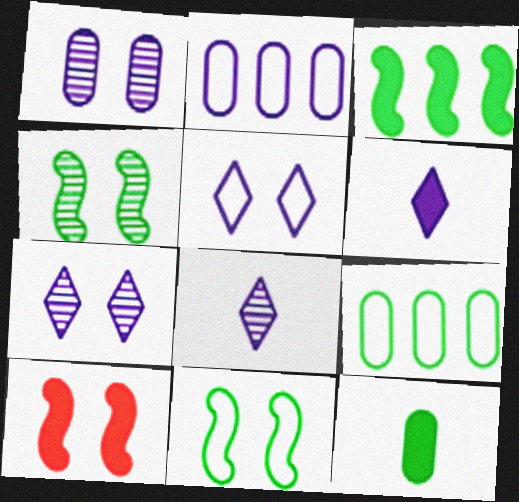[[8, 9, 10]]